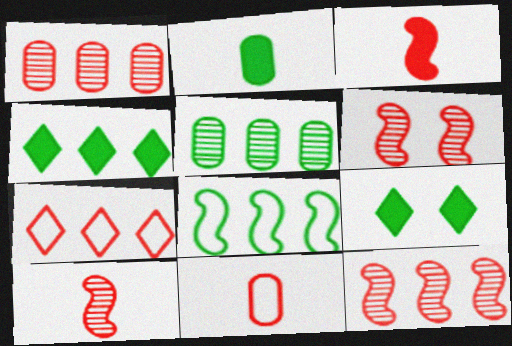[[4, 5, 8], 
[6, 10, 12]]